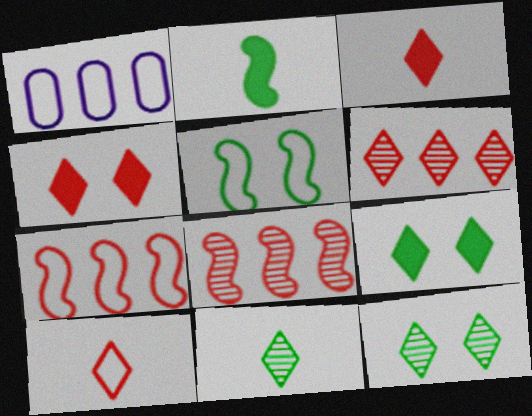[[1, 5, 10], 
[4, 6, 10]]